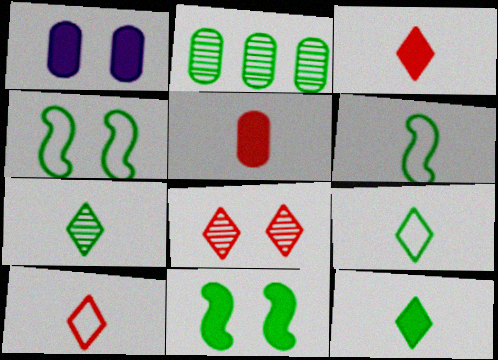[[1, 4, 8], 
[2, 4, 12], 
[2, 9, 11], 
[7, 9, 12]]